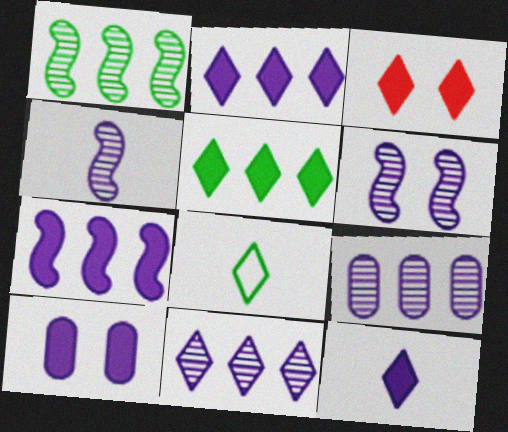[[3, 5, 12], 
[3, 8, 11], 
[7, 10, 12]]